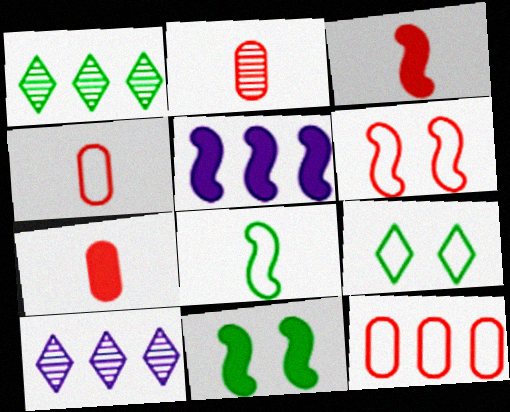[[1, 5, 12], 
[2, 4, 7], 
[2, 5, 9], 
[3, 5, 11], 
[4, 10, 11]]